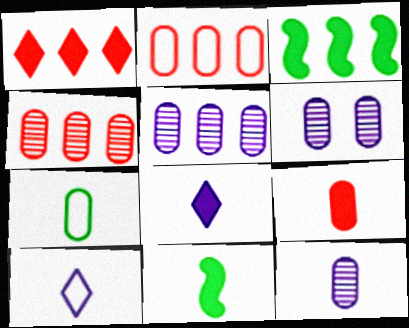[[5, 6, 12], 
[7, 9, 12], 
[8, 9, 11]]